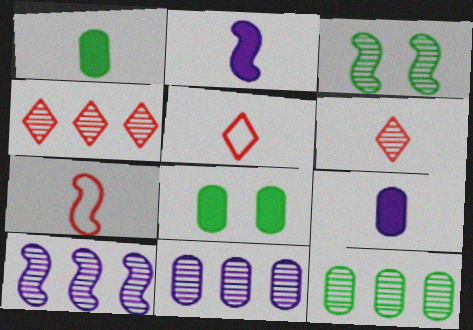[[3, 6, 11], 
[4, 10, 12], 
[5, 8, 10]]